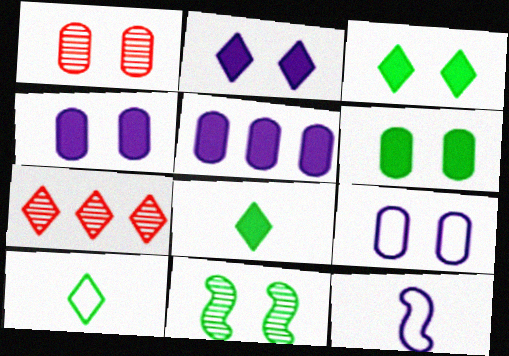[[1, 6, 9], 
[2, 7, 10], 
[6, 7, 12]]